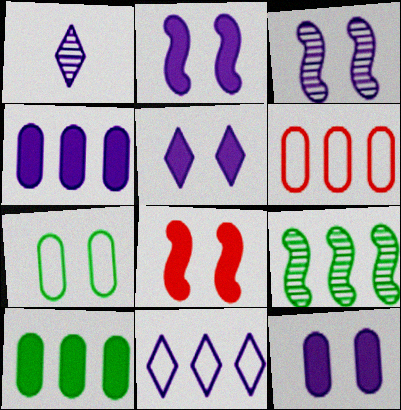[[1, 5, 11], 
[2, 5, 12]]